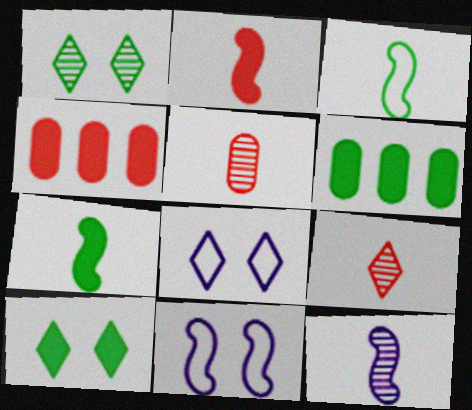[[1, 3, 6], 
[2, 3, 12], 
[6, 7, 10], 
[6, 9, 11]]